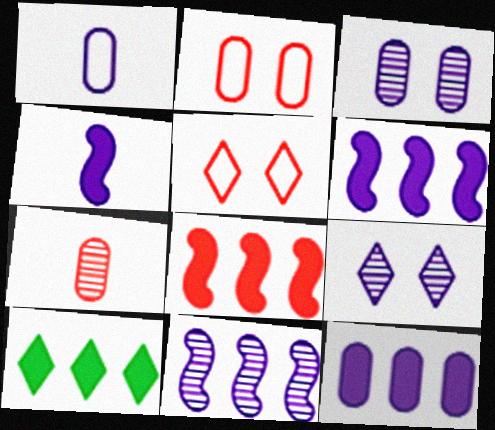[[1, 3, 12], 
[1, 6, 9], 
[5, 7, 8], 
[8, 10, 12]]